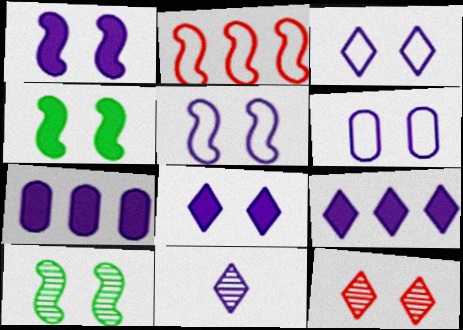[[3, 5, 6], 
[3, 9, 11], 
[4, 6, 12], 
[5, 7, 11]]